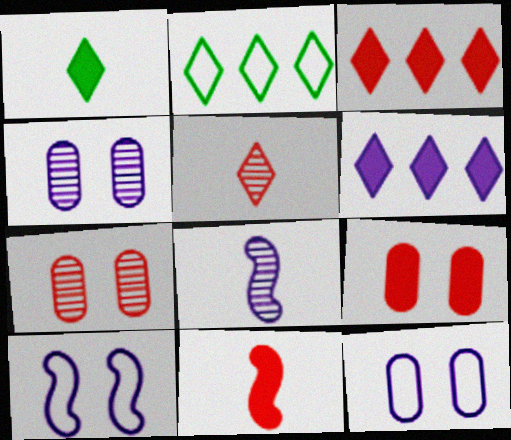[[2, 4, 11], 
[2, 8, 9], 
[3, 9, 11], 
[6, 8, 12]]